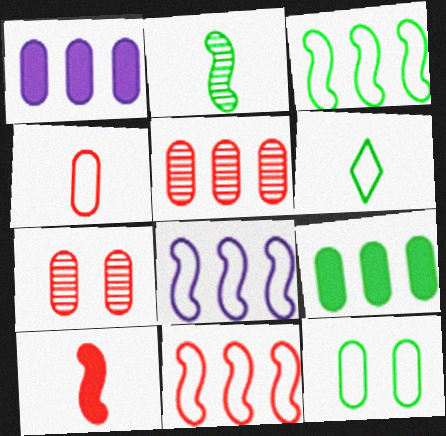[[3, 6, 12], 
[3, 8, 11]]